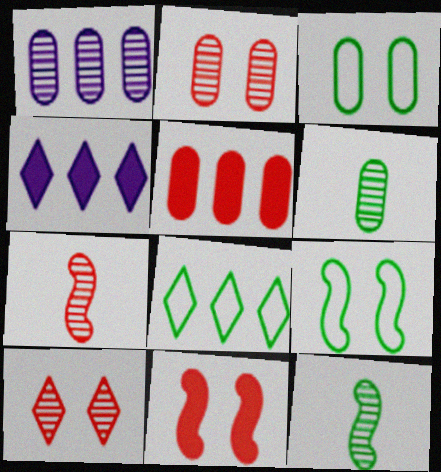[[1, 2, 6], 
[1, 10, 12], 
[3, 4, 7]]